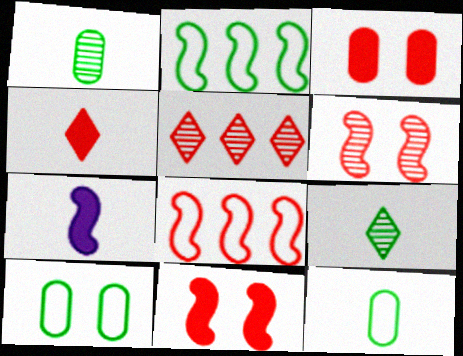[[2, 6, 7], 
[5, 7, 10]]